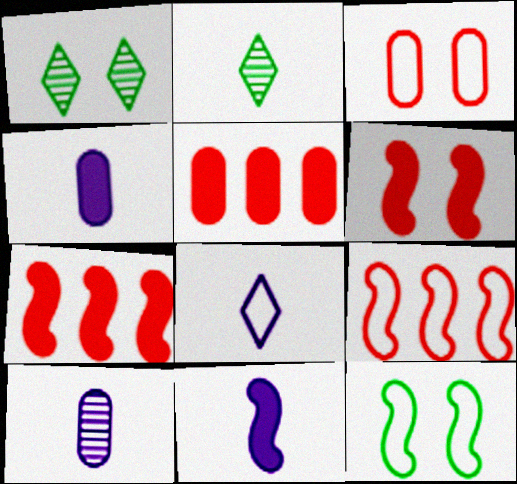[[1, 4, 9], 
[8, 10, 11]]